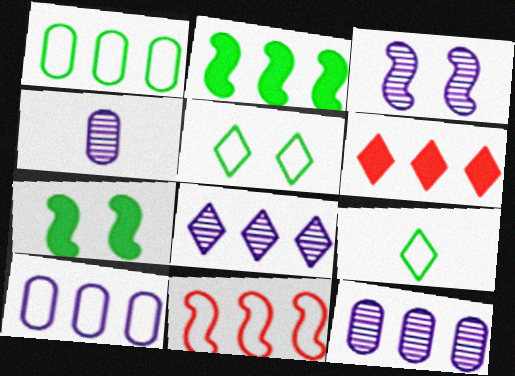[[3, 4, 8]]